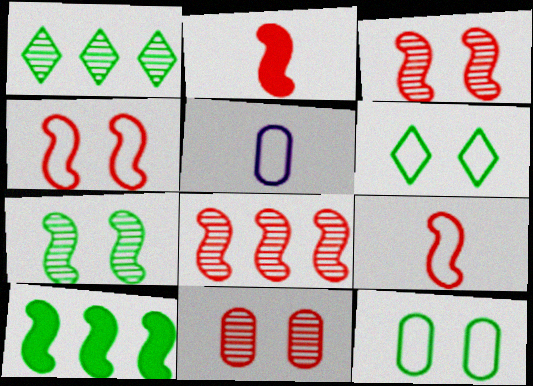[[2, 4, 8]]